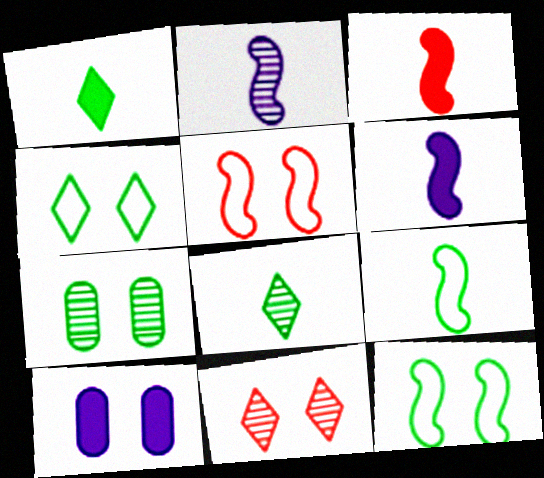[[2, 3, 9], 
[10, 11, 12]]